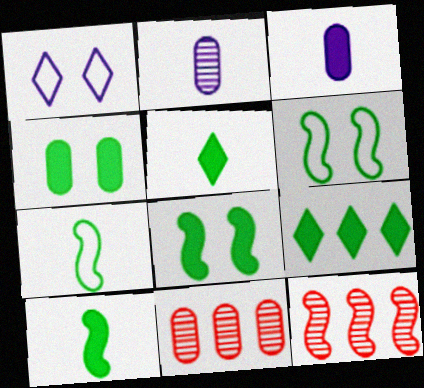[[1, 10, 11], 
[4, 9, 10]]